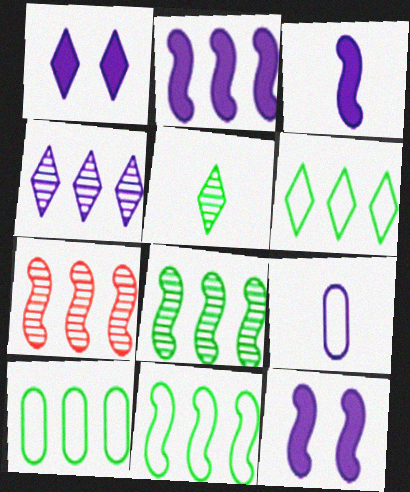[[2, 3, 12], 
[2, 7, 11], 
[4, 9, 12], 
[6, 10, 11]]